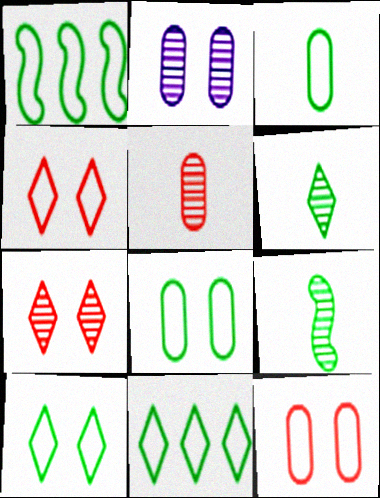[[1, 3, 10]]